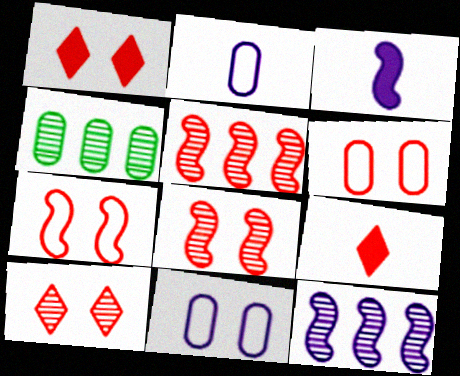[[1, 6, 8], 
[5, 6, 9]]